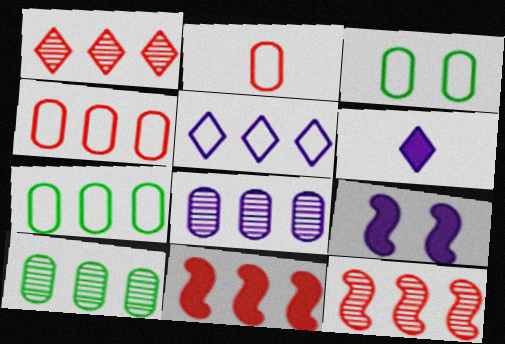[[1, 4, 11], 
[3, 6, 12], 
[5, 10, 11]]